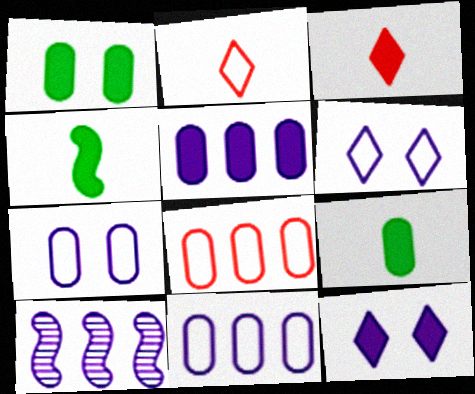[[1, 2, 10]]